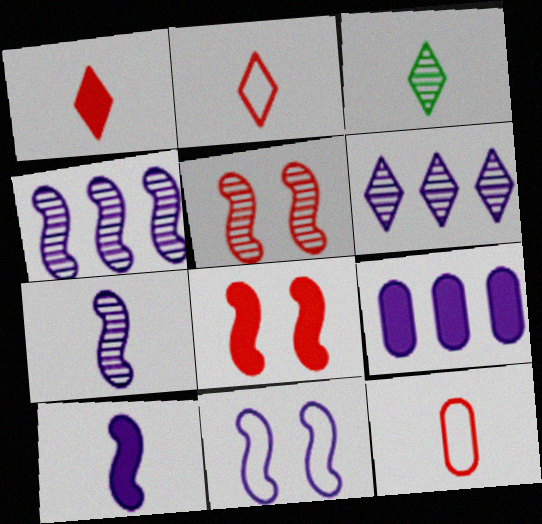[[3, 10, 12], 
[4, 10, 11]]